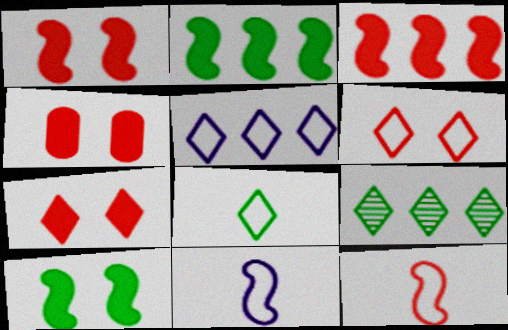[[1, 4, 7], 
[4, 9, 11], 
[5, 6, 8]]